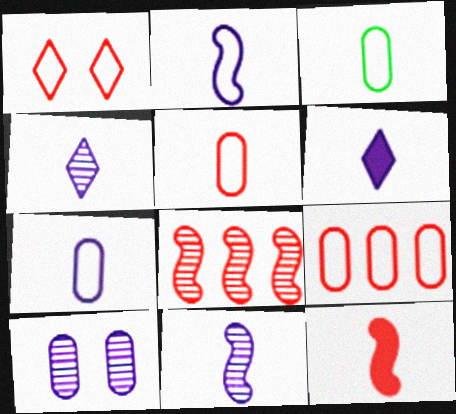[[3, 4, 12], 
[3, 5, 7], 
[6, 7, 11]]